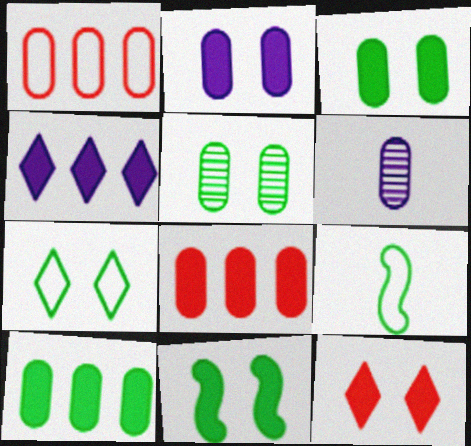[[1, 3, 6], 
[2, 11, 12], 
[5, 7, 11]]